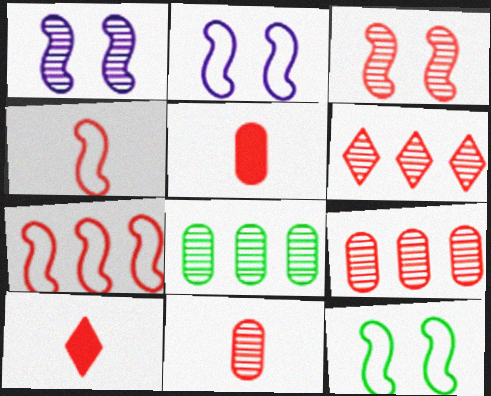[[2, 8, 10], 
[3, 6, 11], 
[4, 10, 11]]